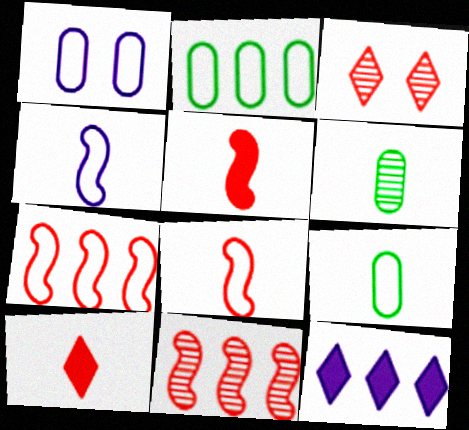[[2, 11, 12], 
[4, 6, 10]]